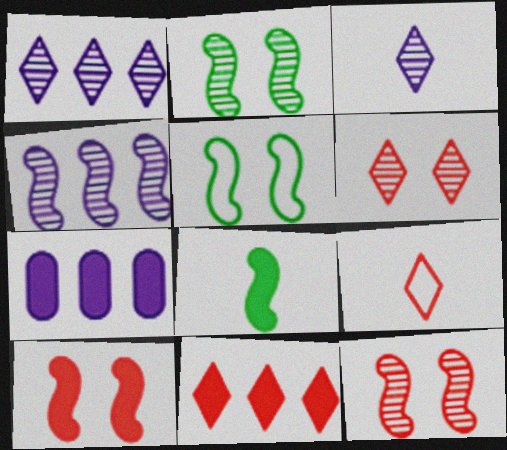[[2, 7, 9], 
[6, 9, 11]]